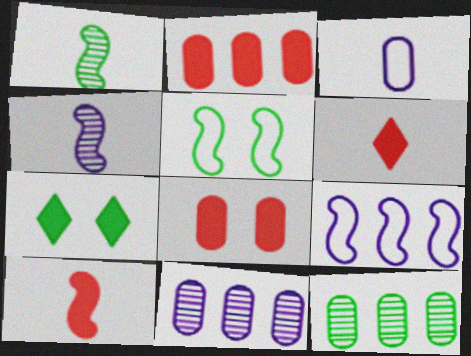[[1, 3, 6], 
[3, 8, 12], 
[5, 6, 11]]